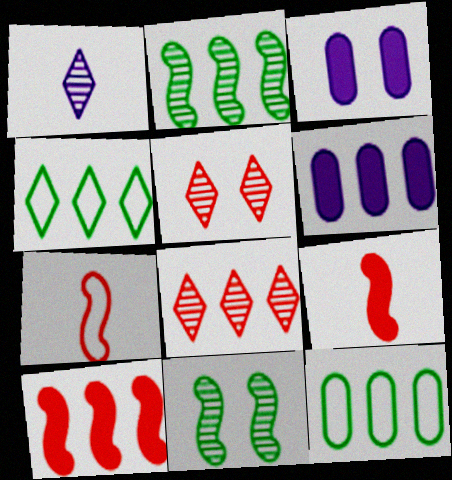[]